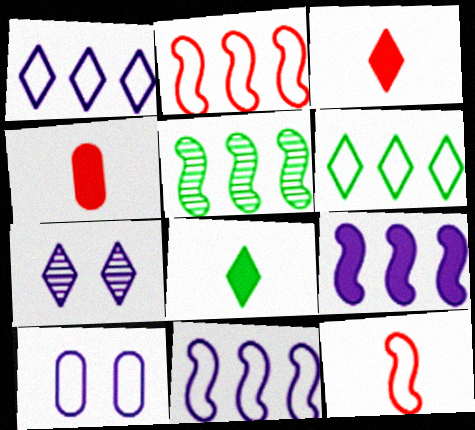[[2, 5, 9], 
[3, 5, 10], 
[3, 6, 7], 
[6, 10, 12]]